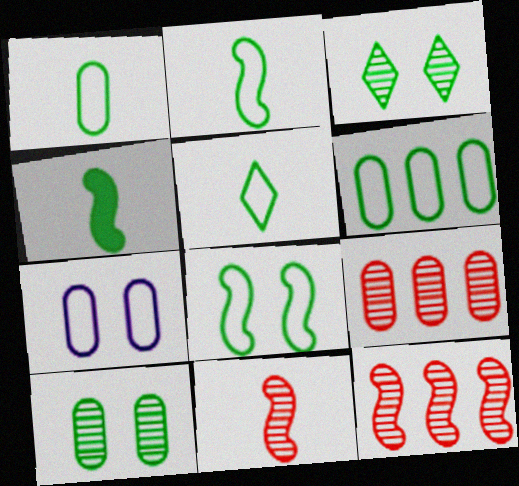[[1, 2, 5], 
[3, 4, 6], 
[5, 6, 8]]